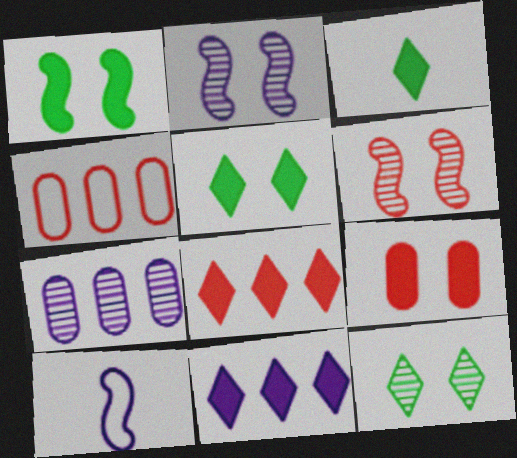[[2, 3, 4]]